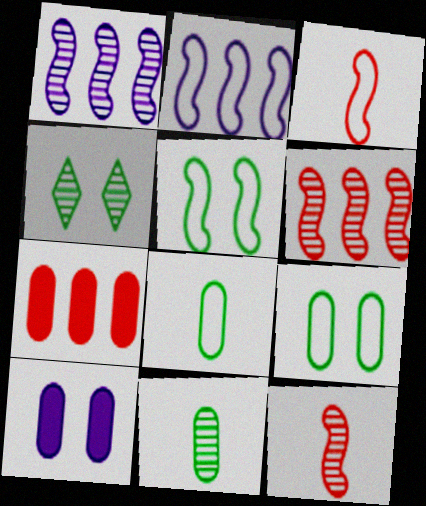[[2, 3, 5]]